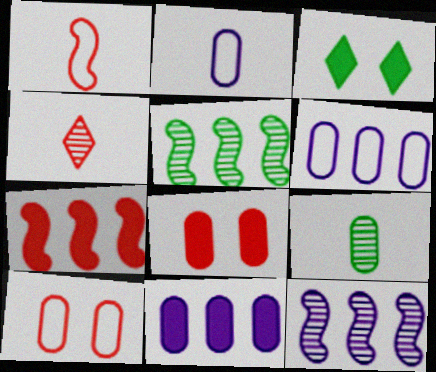[[4, 7, 10], 
[6, 8, 9], 
[9, 10, 11]]